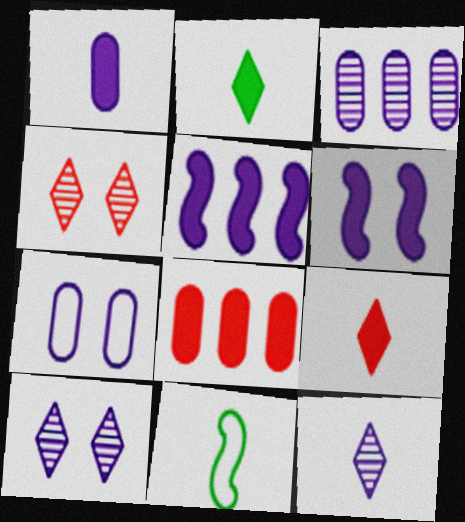[[1, 3, 7], 
[2, 6, 8], 
[5, 7, 12], 
[6, 7, 10], 
[8, 10, 11]]